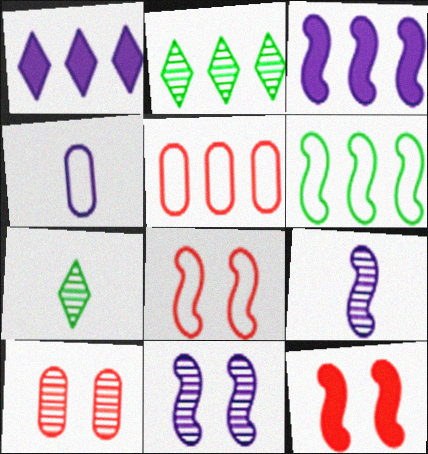[[1, 4, 11], 
[2, 3, 5], 
[2, 4, 12], 
[2, 9, 10], 
[6, 9, 12]]